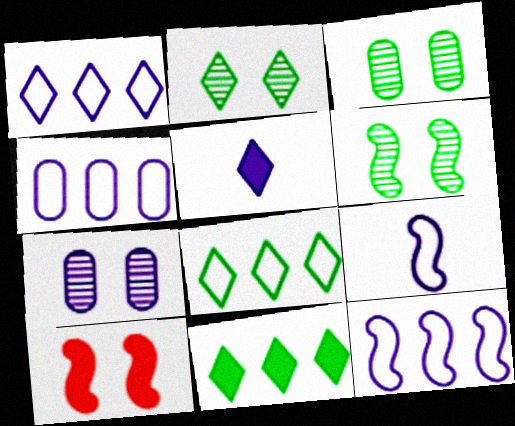[[1, 4, 12], 
[2, 3, 6], 
[5, 7, 12]]